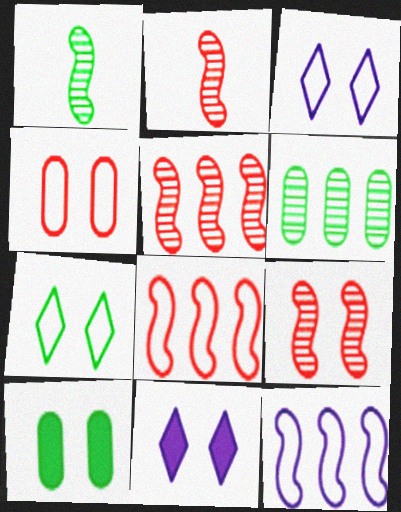[[2, 5, 9], 
[3, 9, 10]]